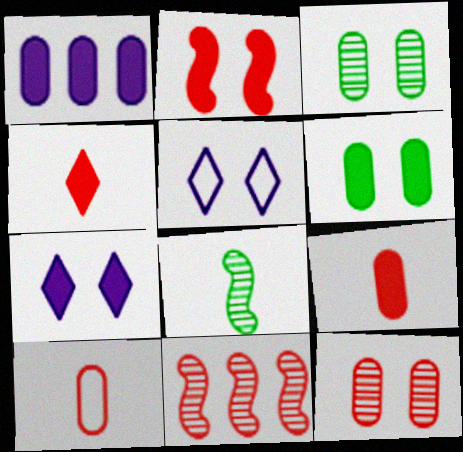[[1, 3, 10], 
[1, 6, 9], 
[2, 3, 5], 
[2, 6, 7]]